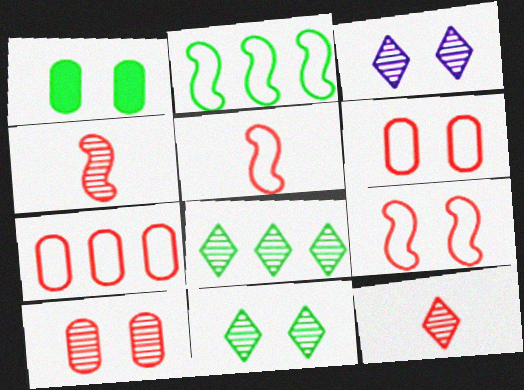[[1, 3, 9], 
[3, 8, 12]]